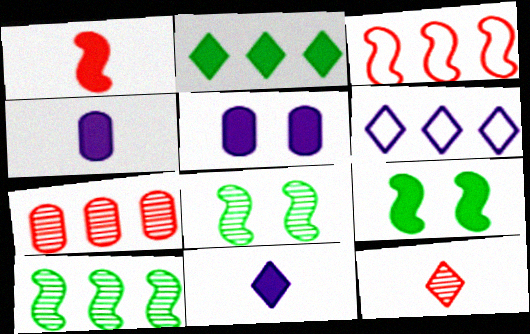[[1, 2, 5]]